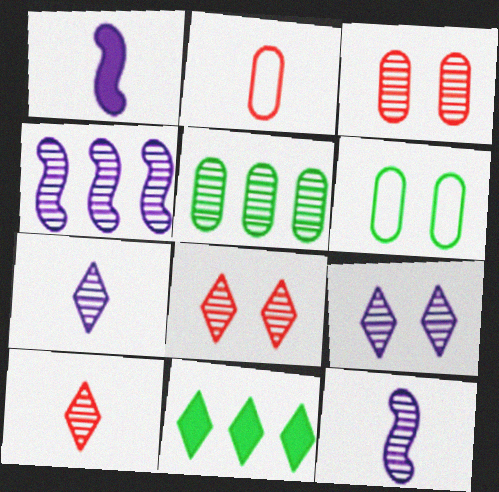[[5, 8, 12]]